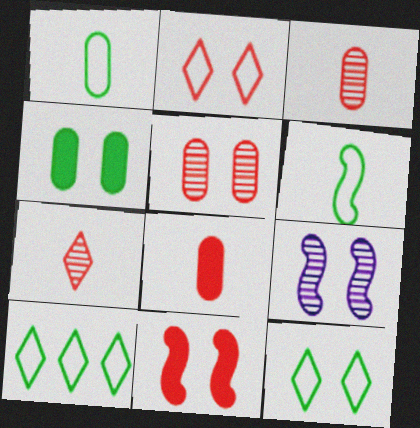[[2, 4, 9], 
[2, 5, 11], 
[8, 9, 10]]